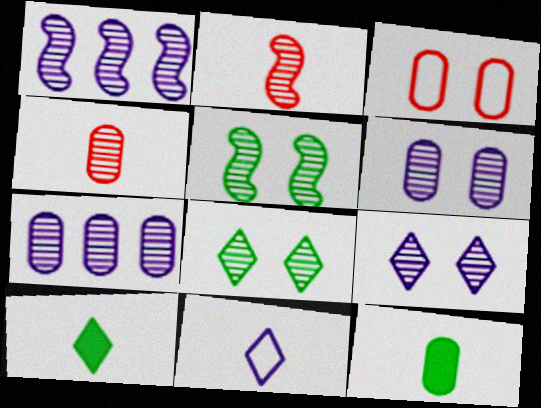[[1, 2, 5], 
[1, 3, 10], 
[1, 4, 8], 
[2, 7, 8], 
[2, 11, 12], 
[3, 7, 12]]